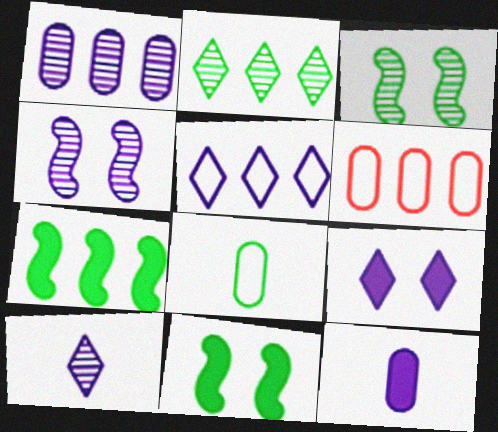[[1, 4, 10], 
[2, 8, 11], 
[4, 5, 12], 
[5, 9, 10], 
[6, 10, 11]]